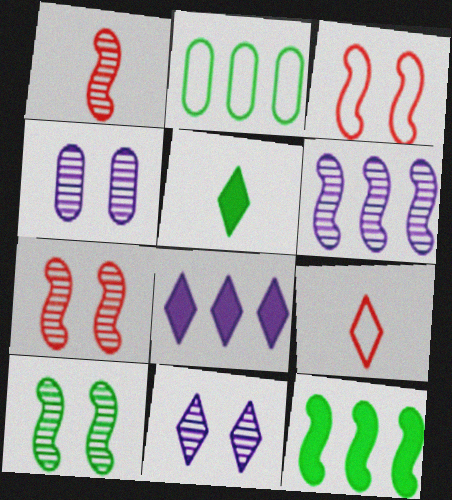[[1, 6, 10], 
[2, 5, 10], 
[4, 9, 12]]